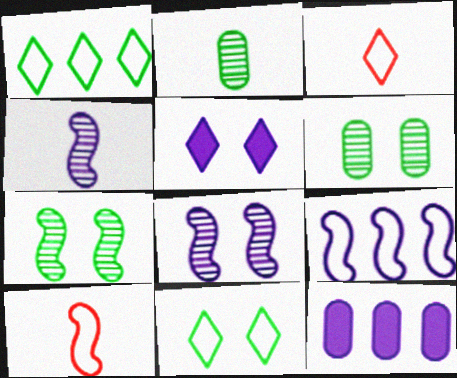[[3, 7, 12]]